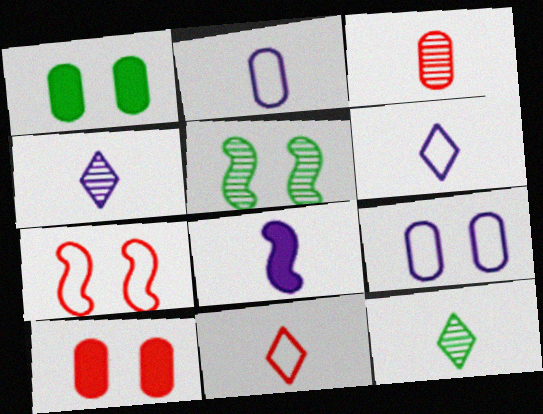[[2, 4, 8]]